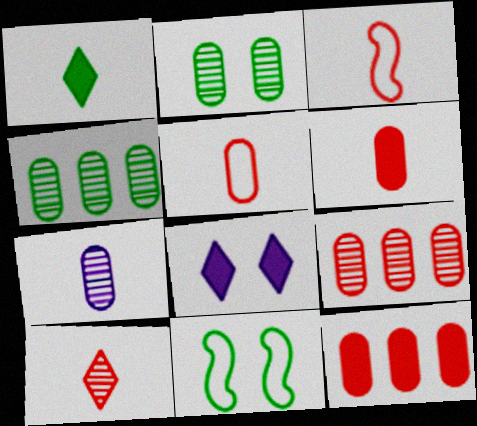[[1, 3, 7], 
[1, 4, 11], 
[2, 7, 9], 
[3, 4, 8], 
[3, 6, 10]]